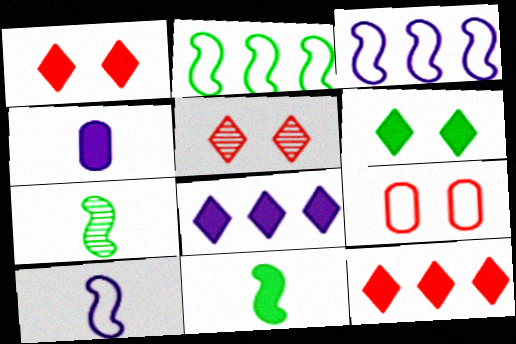[[2, 4, 5], 
[7, 8, 9]]